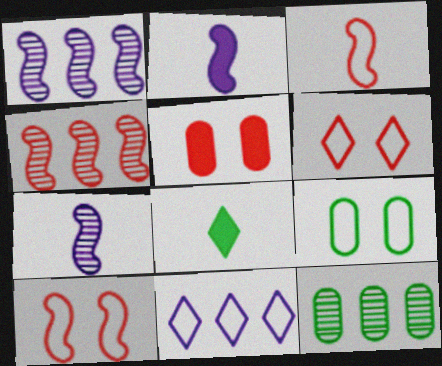[[2, 6, 12], 
[3, 9, 11]]